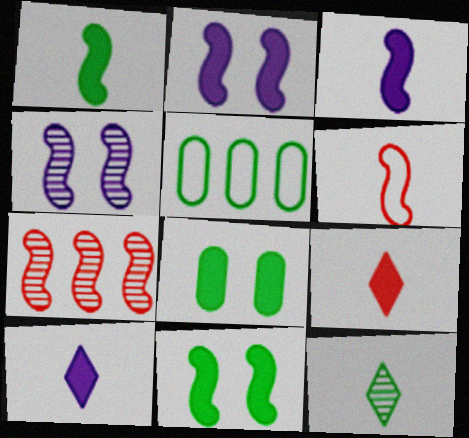[[4, 5, 9], 
[5, 11, 12]]